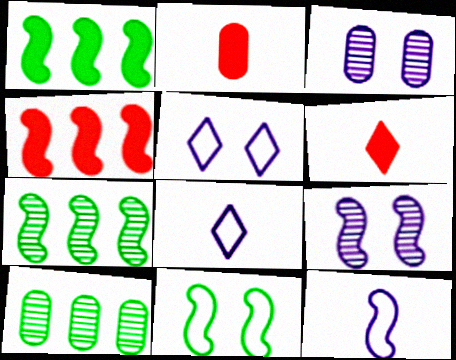[[2, 5, 7]]